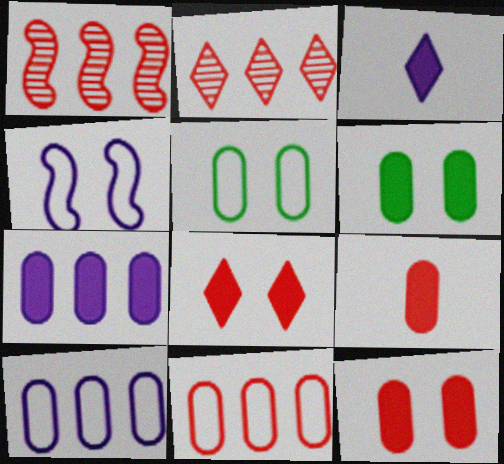[[1, 3, 5], 
[6, 7, 9]]